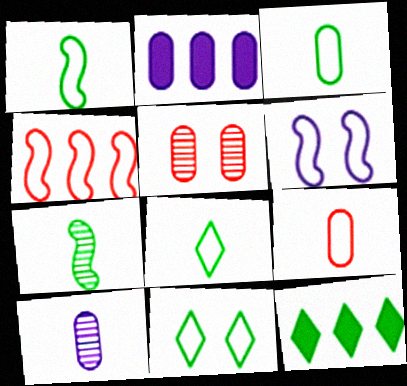[[1, 3, 8], 
[1, 4, 6], 
[2, 3, 5]]